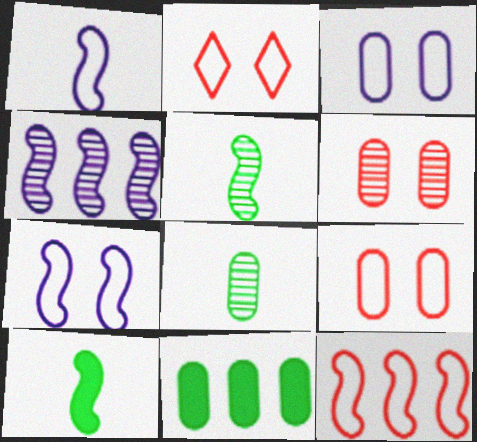[]